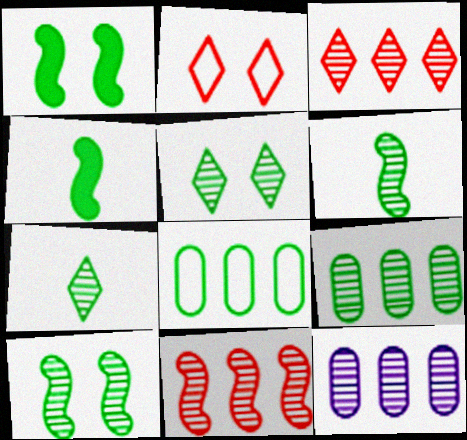[[1, 7, 8], 
[2, 4, 12], 
[4, 5, 8], 
[5, 6, 9], 
[7, 9, 10]]